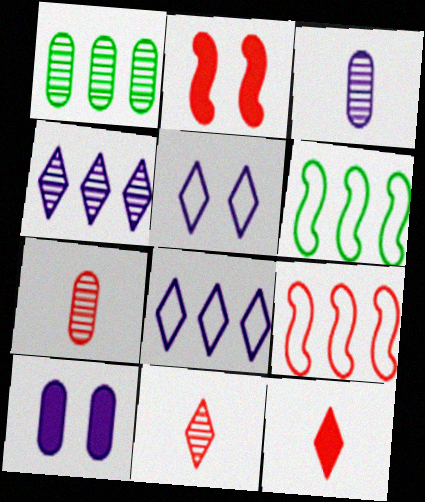[[6, 10, 11]]